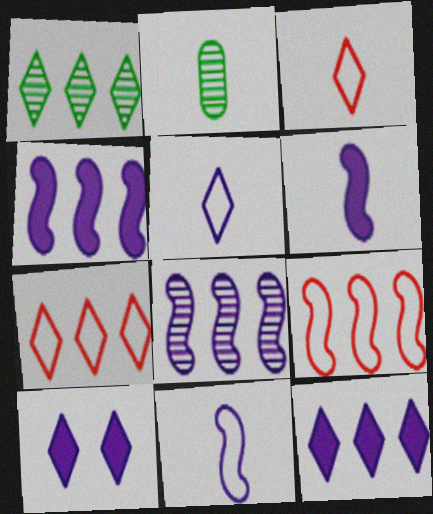[[1, 3, 10], 
[1, 7, 12], 
[2, 3, 6], 
[2, 9, 10]]